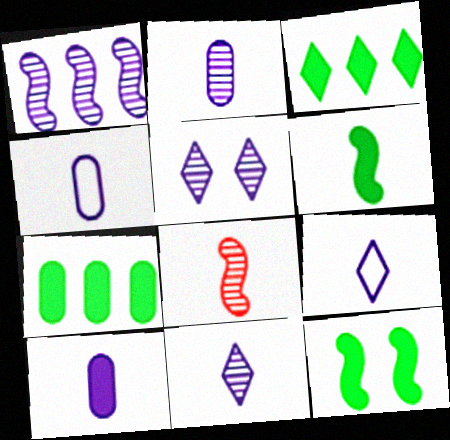[[1, 2, 5], 
[2, 4, 10]]